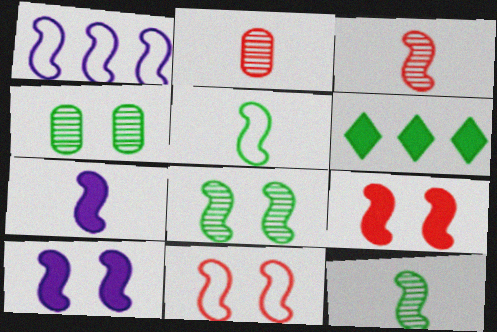[[1, 5, 11], 
[1, 9, 12], 
[3, 5, 7], 
[4, 5, 6], 
[8, 10, 11]]